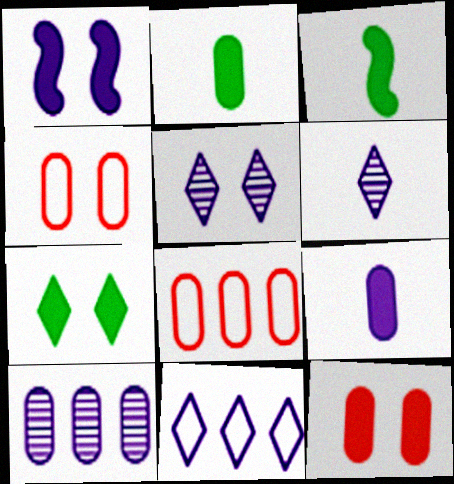[[1, 7, 12], 
[2, 4, 10], 
[3, 5, 8]]